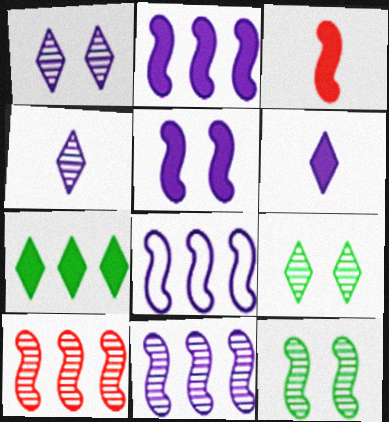[[2, 8, 11], 
[3, 8, 12]]